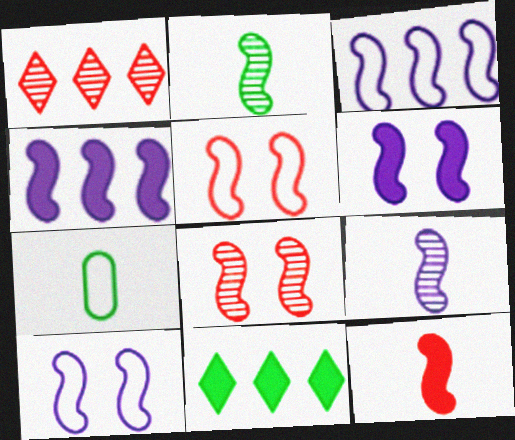[[1, 6, 7], 
[2, 4, 5], 
[3, 6, 9], 
[4, 9, 10]]